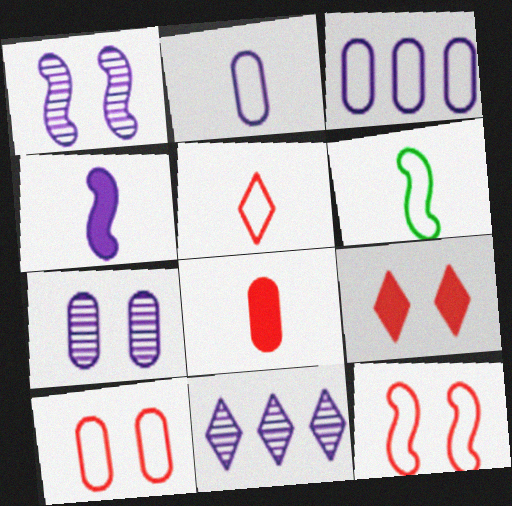[[2, 5, 6]]